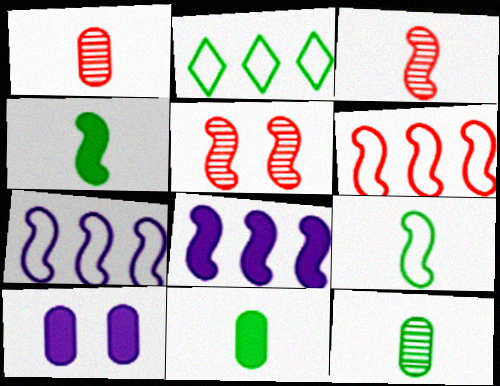[[2, 3, 10], 
[4, 5, 7], 
[5, 8, 9]]